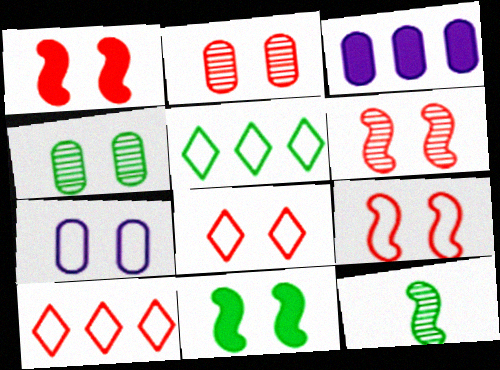[[1, 2, 8], 
[1, 6, 9], 
[3, 8, 12]]